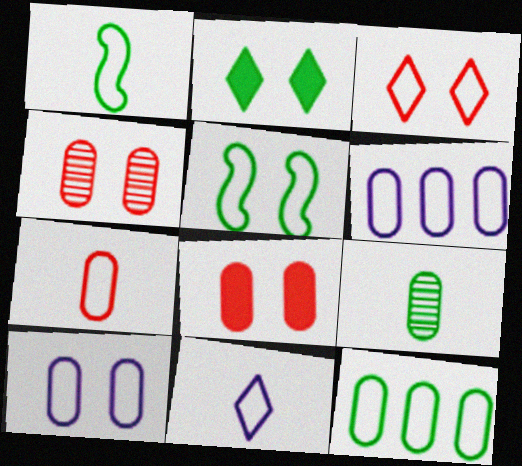[[1, 3, 6], 
[1, 7, 11], 
[3, 5, 10], 
[6, 8, 9], 
[7, 10, 12]]